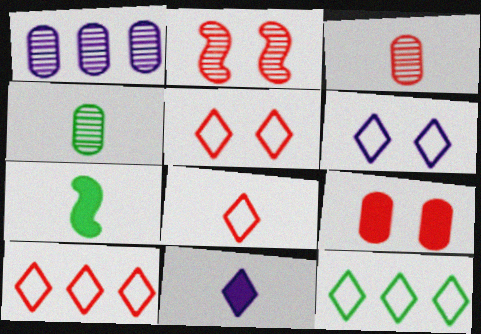[[1, 5, 7], 
[2, 5, 9], 
[5, 8, 10], 
[6, 8, 12]]